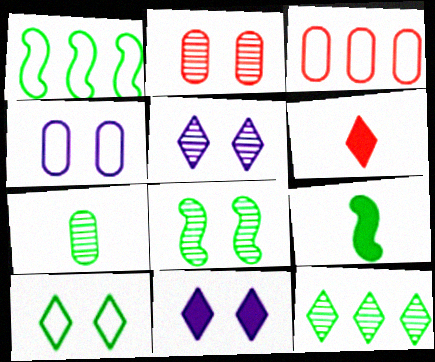[[1, 8, 9], 
[2, 5, 8], 
[3, 5, 9], 
[7, 8, 12]]